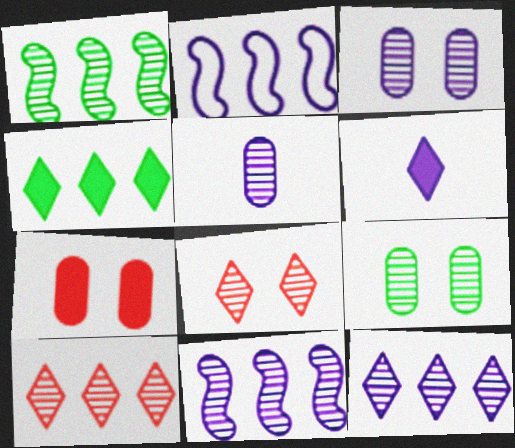[[1, 5, 8], 
[2, 3, 6]]